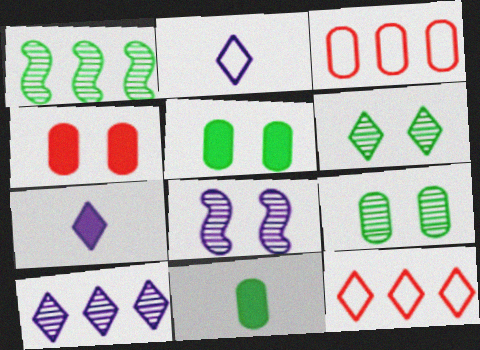[[1, 2, 4], 
[6, 7, 12], 
[8, 11, 12]]